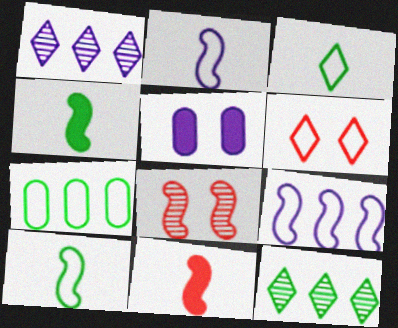[[1, 2, 5], 
[2, 6, 7], 
[4, 8, 9]]